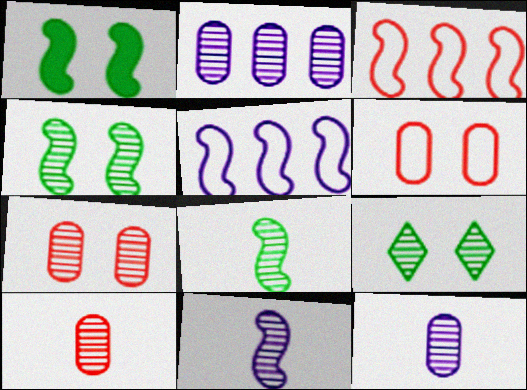[[1, 3, 11]]